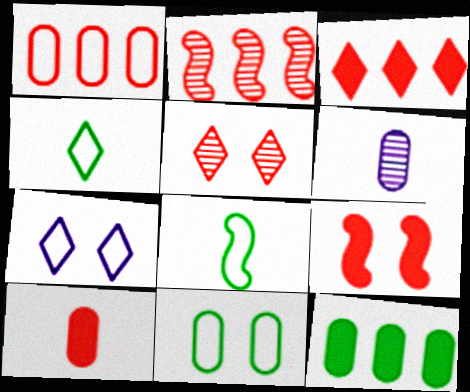[[1, 2, 3], 
[1, 7, 8], 
[3, 9, 10]]